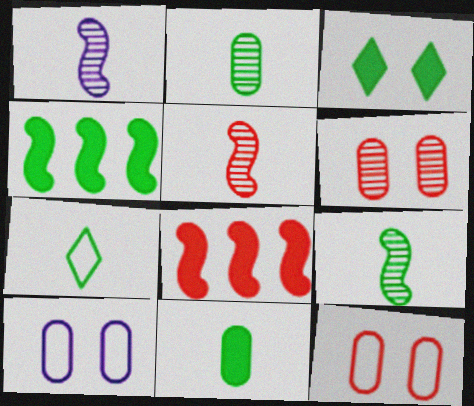[[1, 5, 9], 
[3, 4, 11], 
[7, 9, 11]]